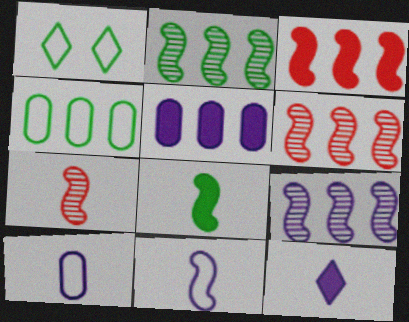[[1, 5, 7], 
[2, 6, 9], 
[7, 8, 11]]